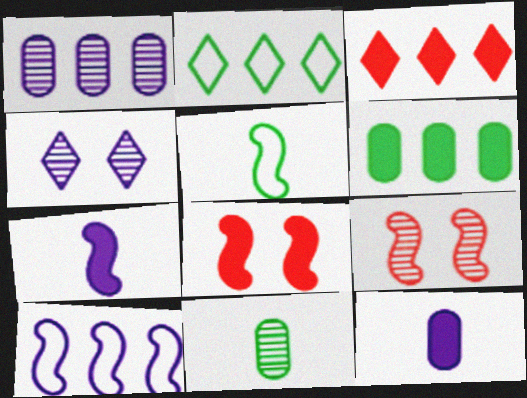[[2, 9, 12], 
[4, 10, 12]]